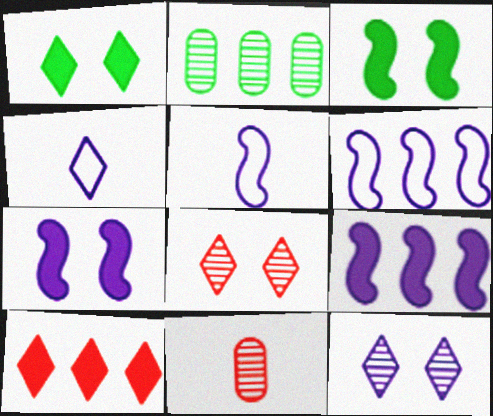[[1, 6, 11], 
[2, 6, 10]]